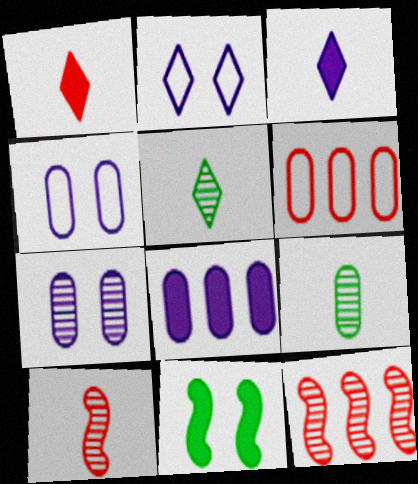[[1, 8, 11], 
[5, 7, 12]]